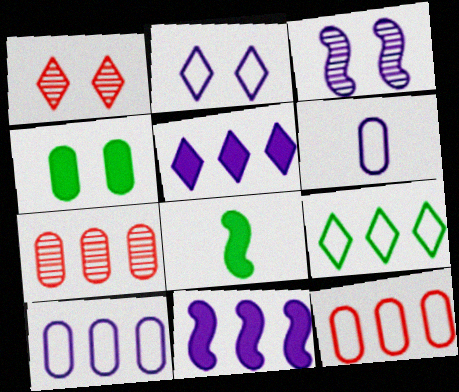[[1, 8, 10], 
[2, 7, 8], 
[3, 5, 6], 
[4, 6, 7], 
[7, 9, 11]]